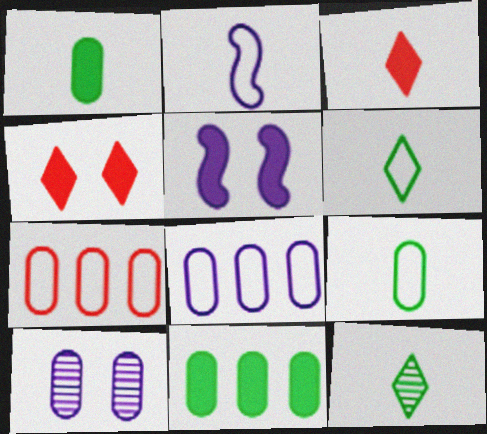[[1, 7, 10], 
[3, 5, 11], 
[5, 7, 12]]